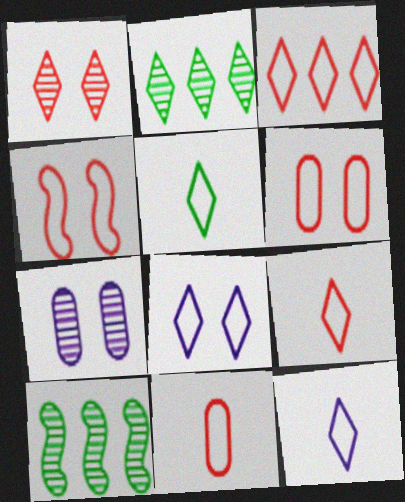[[3, 4, 11], 
[3, 5, 8], 
[5, 9, 12]]